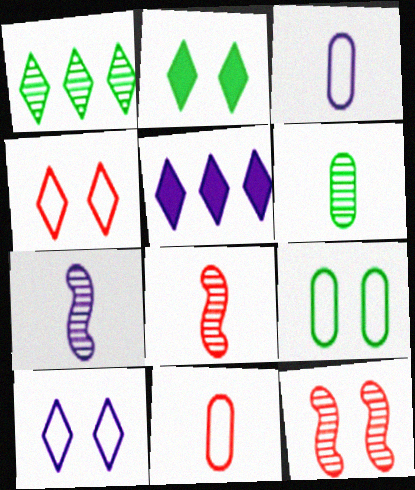[[5, 8, 9]]